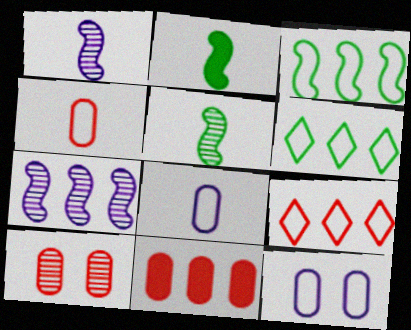[[4, 10, 11], 
[6, 7, 11]]